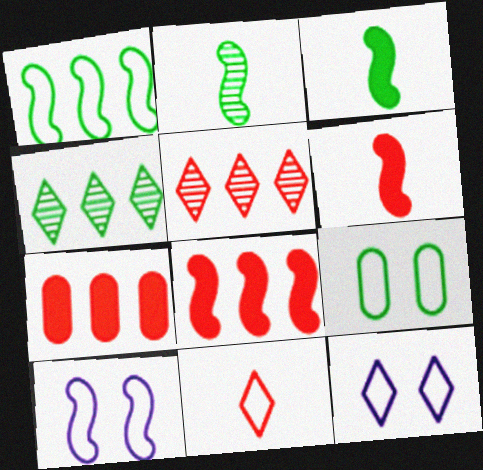[[2, 7, 12], 
[2, 8, 10], 
[3, 4, 9]]